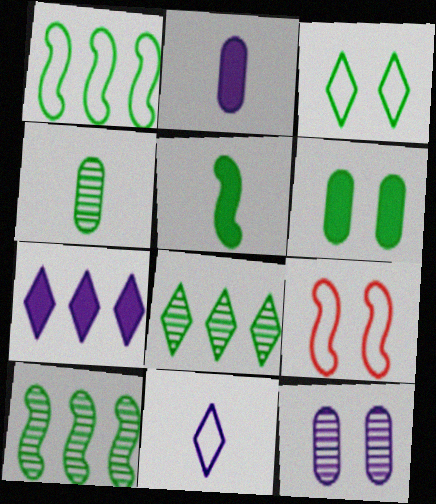[[2, 8, 9], 
[4, 7, 9]]